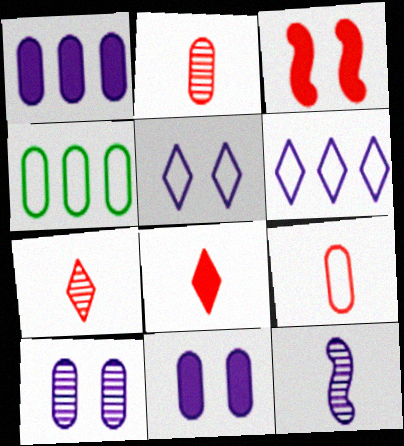[[1, 5, 12], 
[2, 4, 11], 
[6, 11, 12]]